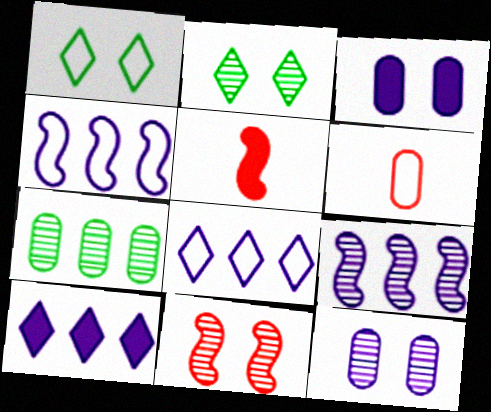[[1, 3, 11], 
[1, 4, 6], 
[2, 11, 12], 
[3, 6, 7]]